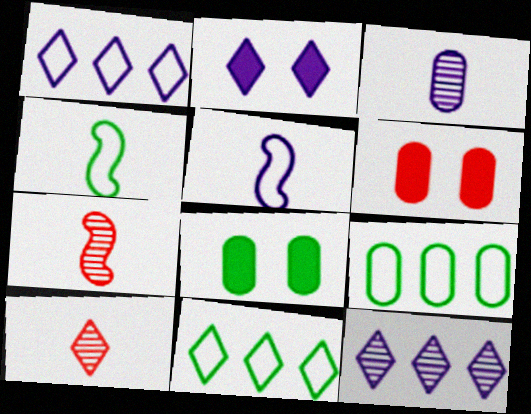[[1, 7, 8], 
[2, 7, 9], 
[2, 10, 11], 
[3, 6, 9], 
[4, 6, 12]]